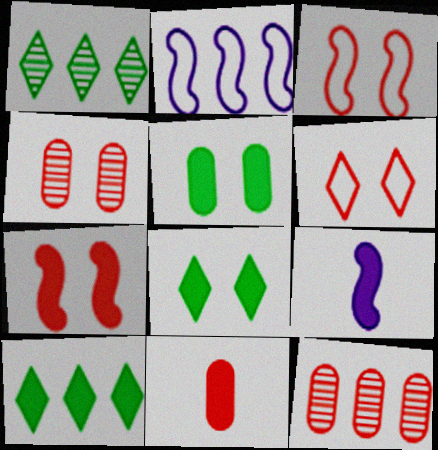[[2, 10, 12], 
[4, 6, 7]]